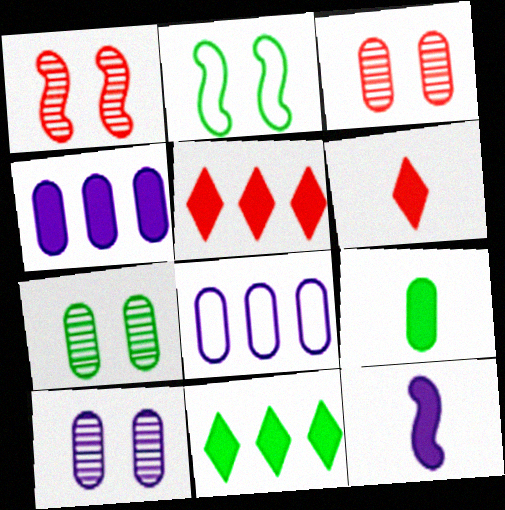[[3, 7, 10], 
[3, 8, 9], 
[6, 9, 12]]